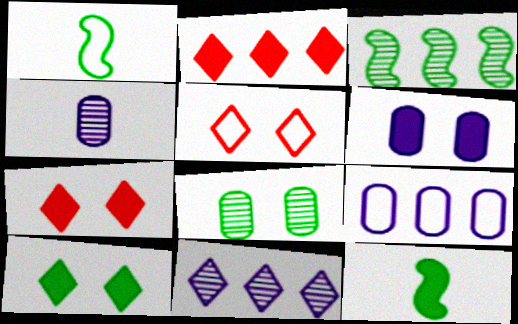[[1, 5, 9], 
[2, 3, 9], 
[2, 6, 12], 
[4, 6, 9]]